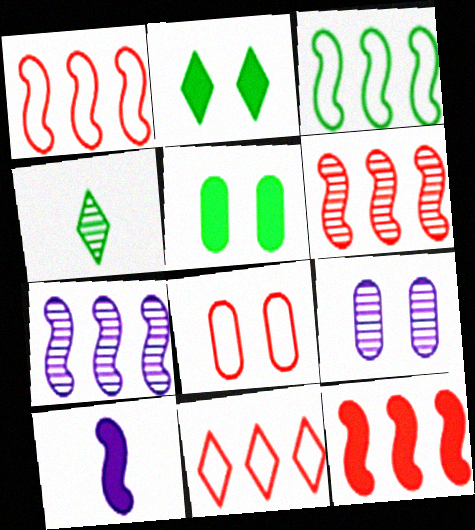[[1, 6, 12], 
[3, 4, 5], 
[3, 7, 12], 
[4, 6, 9], 
[5, 8, 9]]